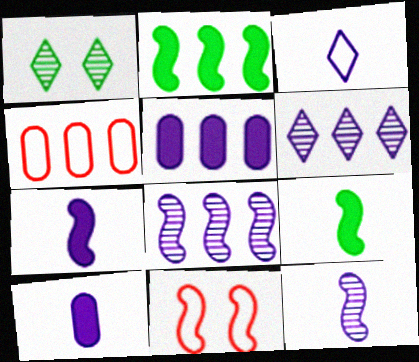[[1, 4, 7], 
[2, 4, 6], 
[2, 11, 12], 
[3, 10, 12], 
[8, 9, 11]]